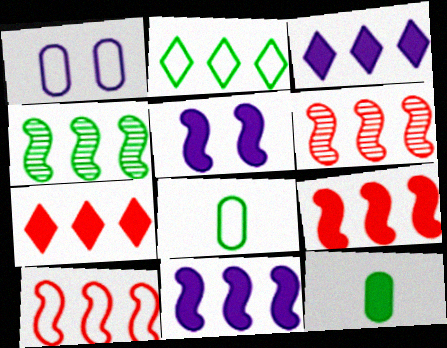[[4, 10, 11], 
[5, 7, 12], 
[6, 9, 10]]